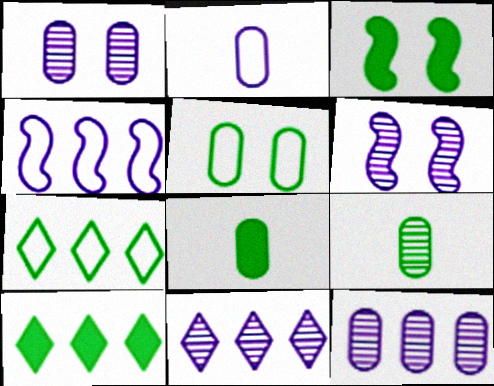[[3, 7, 9], 
[3, 8, 10]]